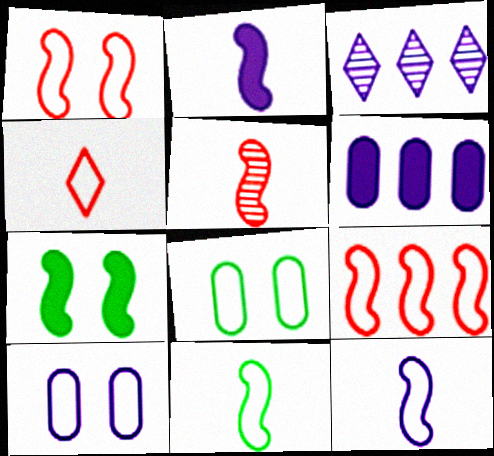[[2, 3, 10], 
[2, 5, 11]]